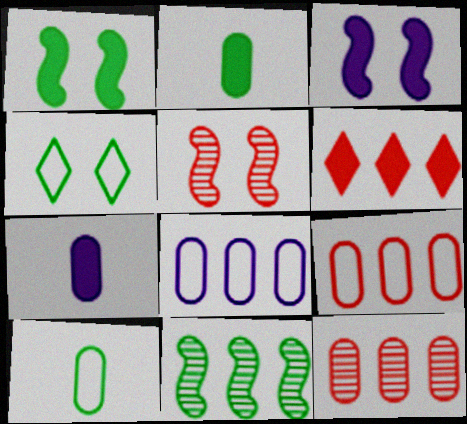[[1, 6, 7], 
[2, 3, 6], 
[2, 4, 11], 
[6, 8, 11]]